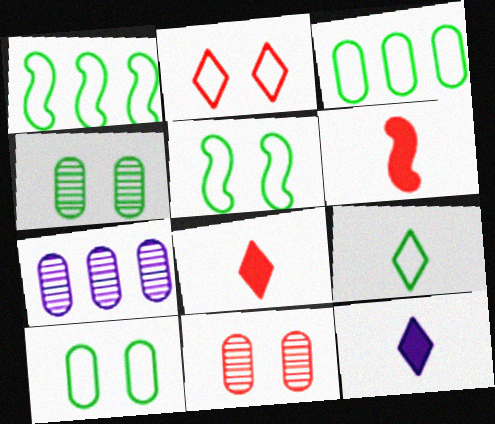[[1, 9, 10], 
[1, 11, 12], 
[3, 5, 9], 
[5, 7, 8]]